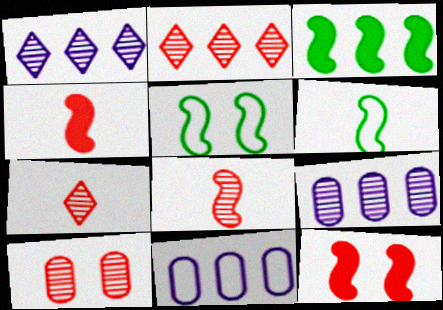[[2, 3, 11], 
[2, 8, 10]]